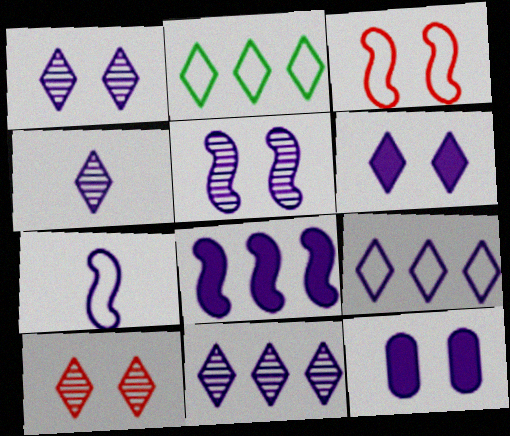[[1, 4, 11], 
[4, 6, 9], 
[5, 7, 8], 
[7, 11, 12]]